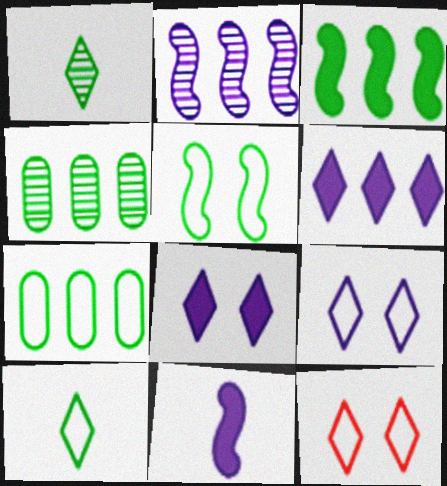[[1, 6, 12], 
[4, 11, 12], 
[5, 7, 10]]